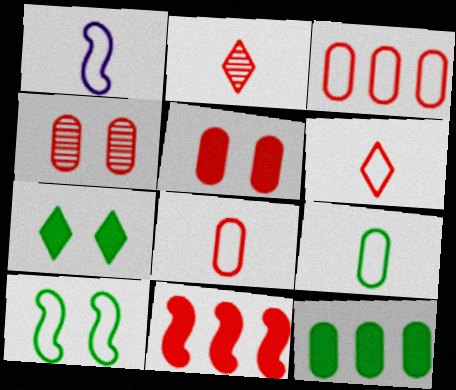[[1, 6, 9], 
[4, 6, 11]]